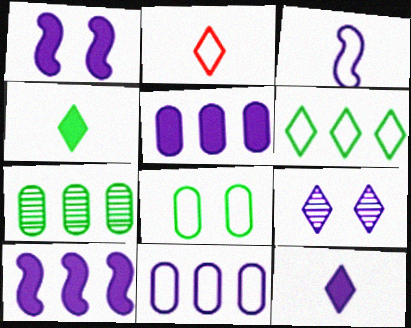[[1, 2, 7], 
[1, 5, 12], 
[3, 5, 9]]